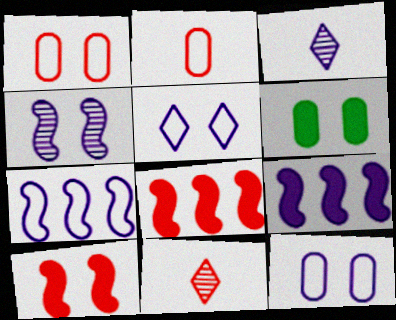[[1, 8, 11], 
[3, 9, 12], 
[6, 7, 11]]